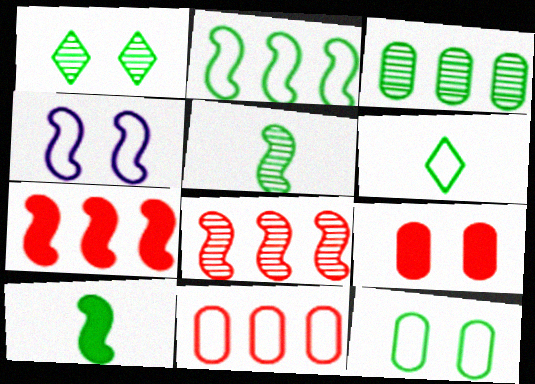[[1, 3, 5], 
[1, 4, 9], 
[2, 6, 12], 
[4, 5, 7], 
[4, 6, 11], 
[4, 8, 10]]